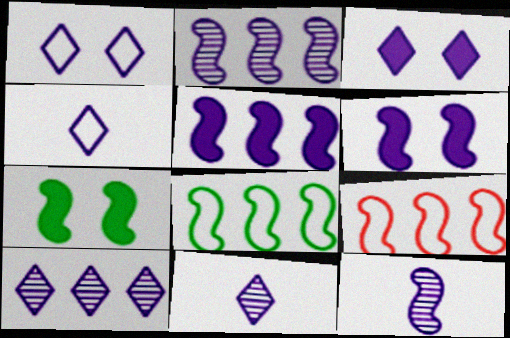[[3, 4, 10], 
[7, 9, 12]]